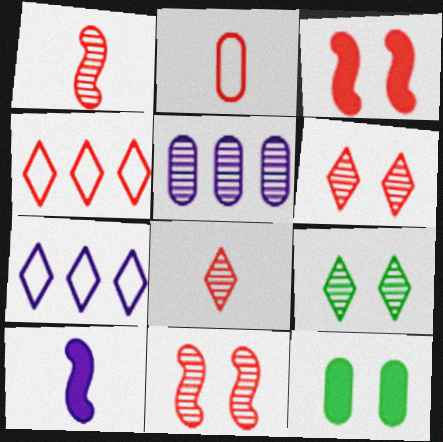[[1, 5, 9], 
[1, 7, 12], 
[2, 5, 12]]